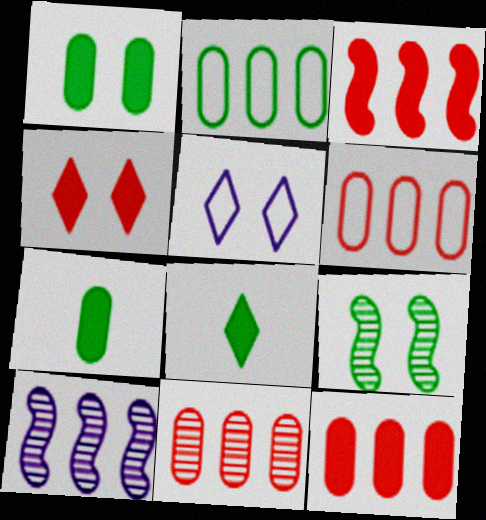[[2, 8, 9], 
[6, 11, 12]]